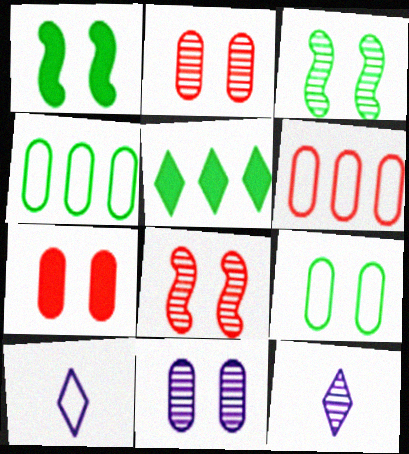[[1, 6, 12], 
[7, 9, 11]]